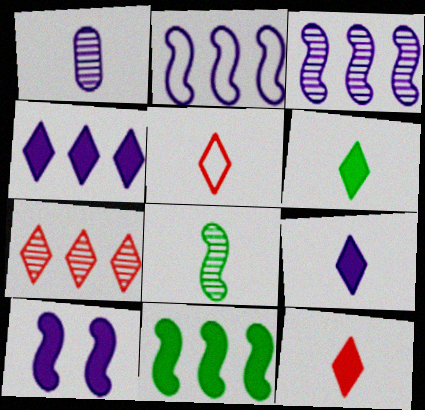[[6, 9, 12]]